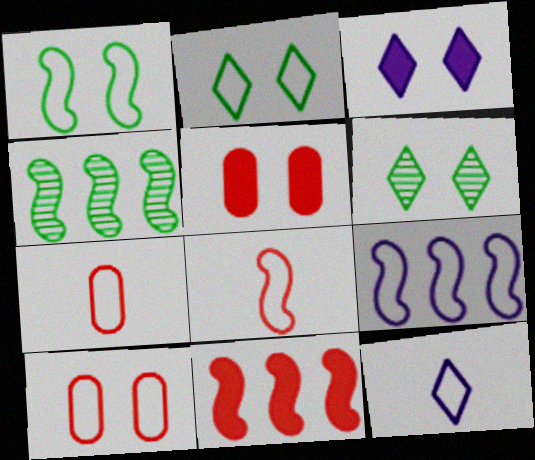[[1, 8, 9], 
[2, 7, 9], 
[3, 4, 7], 
[4, 5, 12], 
[4, 9, 11]]